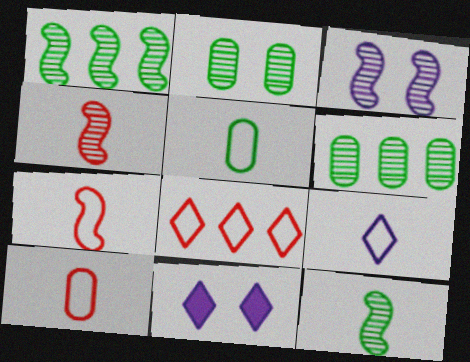[[1, 3, 4], 
[1, 10, 11], 
[5, 7, 9], 
[6, 7, 11]]